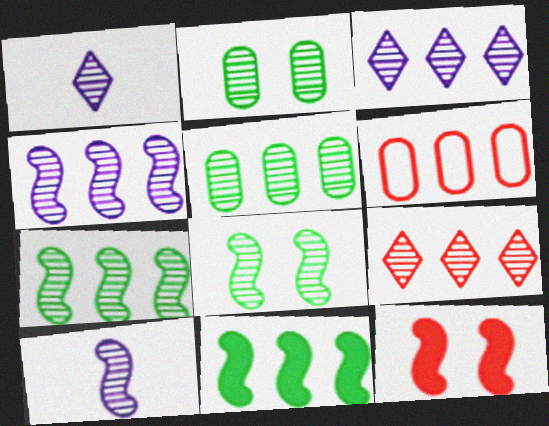[[2, 9, 10], 
[3, 6, 11], 
[4, 5, 9]]